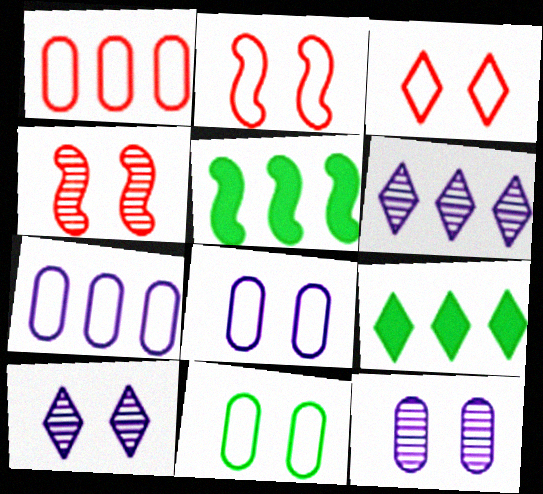[[1, 5, 6]]